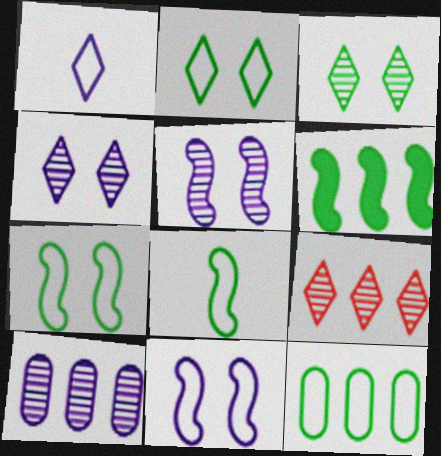[[2, 8, 12]]